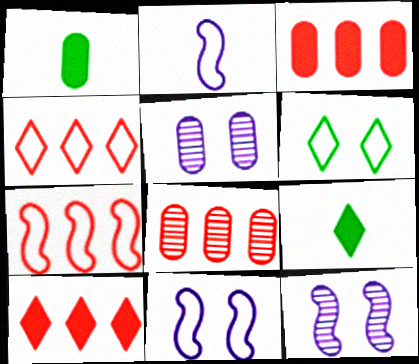[[1, 4, 12], 
[5, 7, 9], 
[7, 8, 10], 
[8, 9, 11]]